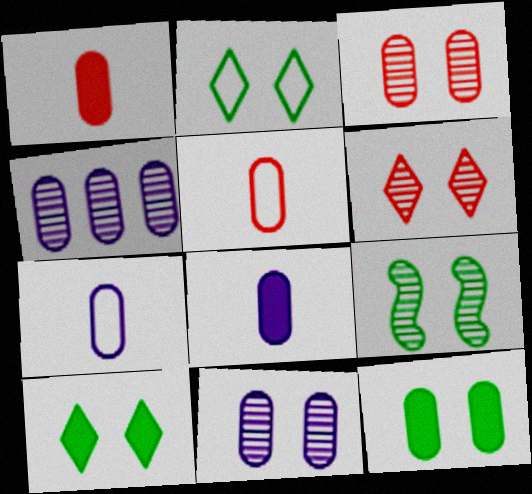[[2, 9, 12], 
[4, 5, 12], 
[6, 9, 11]]